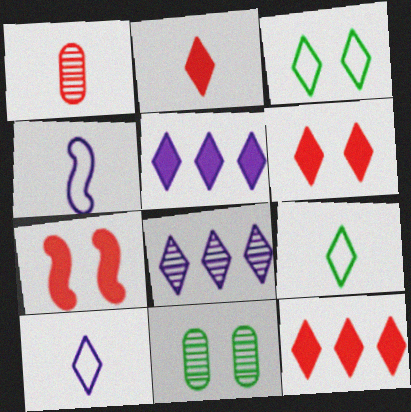[[2, 3, 8], 
[2, 6, 12], 
[4, 11, 12], 
[6, 8, 9]]